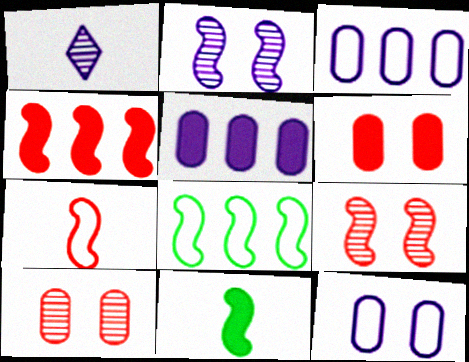[[1, 6, 8], 
[4, 7, 9]]